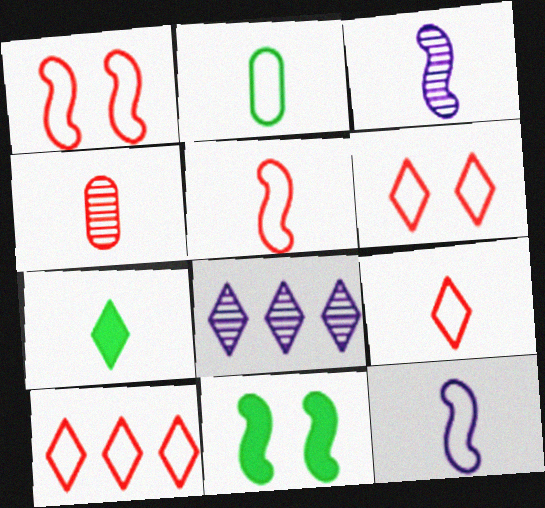[[2, 9, 12], 
[4, 7, 12], 
[6, 7, 8], 
[6, 9, 10]]